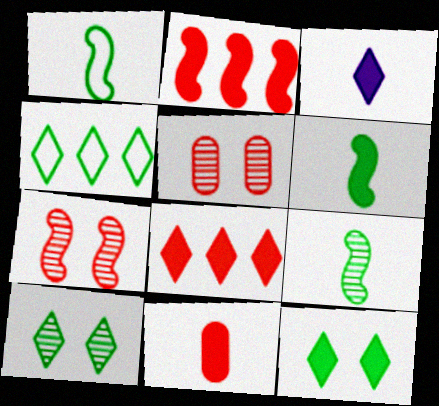[[1, 6, 9], 
[3, 6, 11], 
[3, 8, 12]]